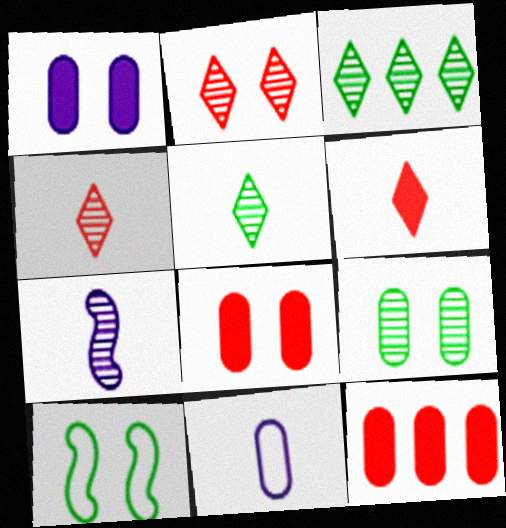[[1, 2, 10], 
[9, 11, 12]]